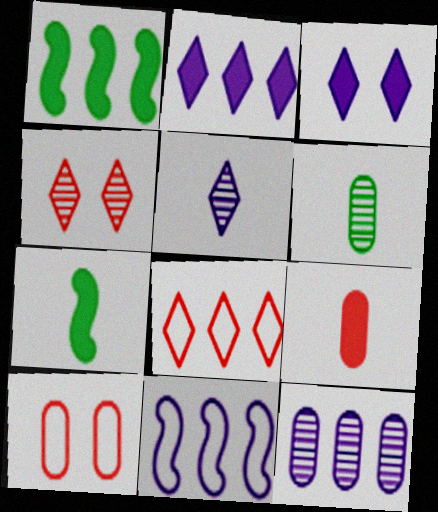[[1, 3, 9], 
[1, 5, 10], 
[1, 8, 12], 
[2, 11, 12]]